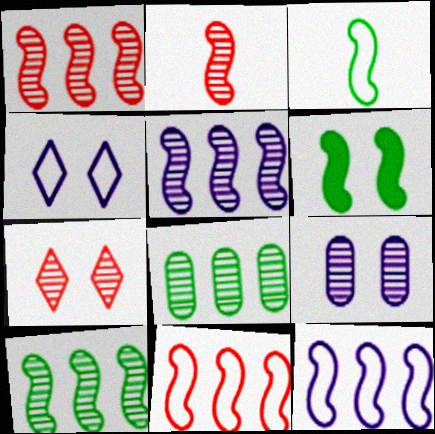[[1, 5, 10], 
[2, 6, 12], 
[3, 6, 10]]